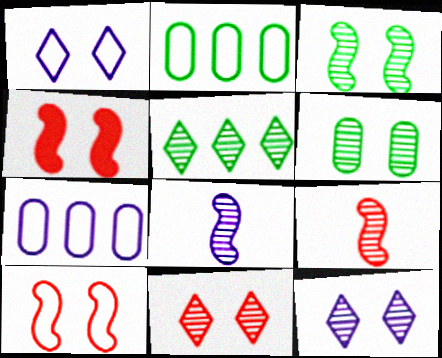[[1, 4, 6]]